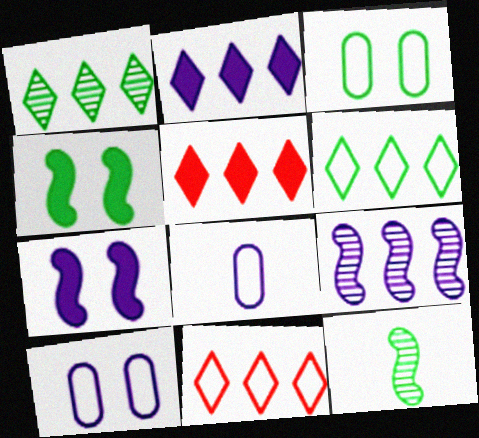[[1, 2, 11], 
[5, 10, 12]]